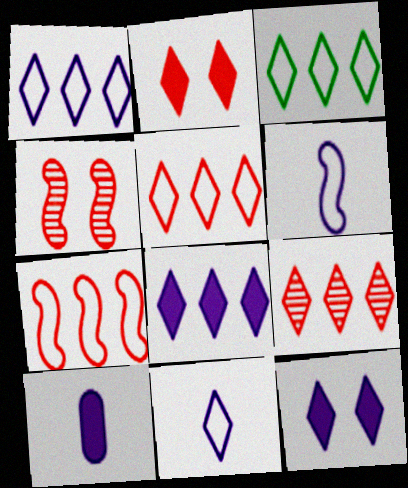[[1, 3, 5], 
[3, 4, 10], 
[3, 8, 9]]